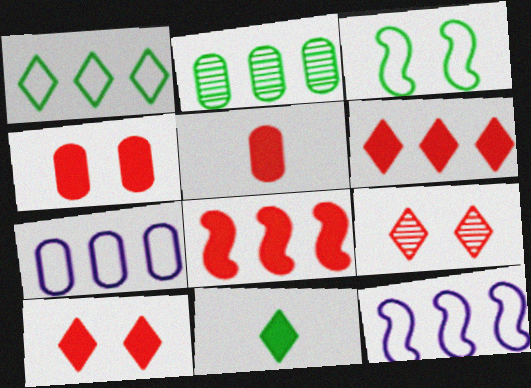[[2, 3, 11], 
[2, 6, 12], 
[5, 8, 10]]